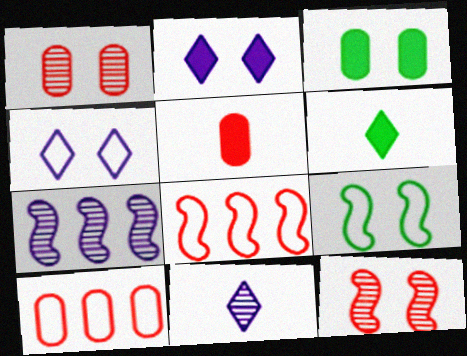[[1, 2, 9], 
[1, 5, 10], 
[3, 4, 12], 
[3, 8, 11]]